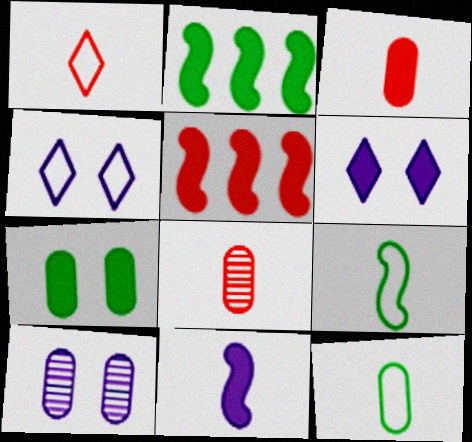[[1, 2, 10], 
[2, 3, 6], 
[2, 4, 8]]